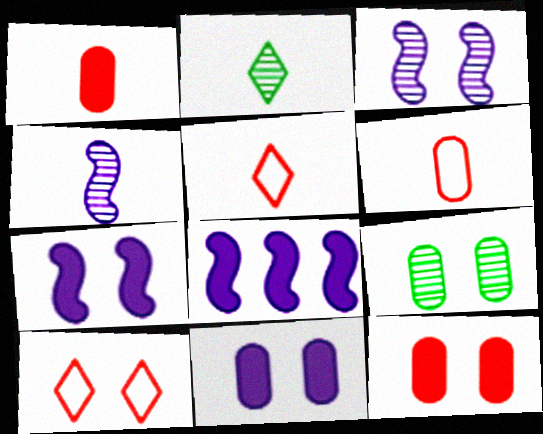[[5, 8, 9], 
[7, 9, 10]]